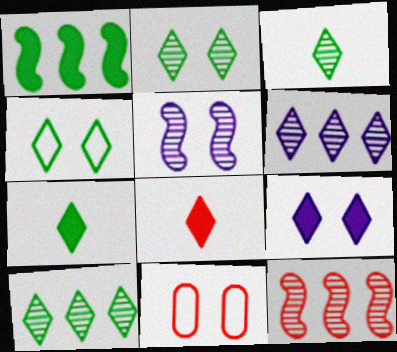[[2, 3, 10], 
[4, 6, 8], 
[4, 7, 10], 
[8, 11, 12]]